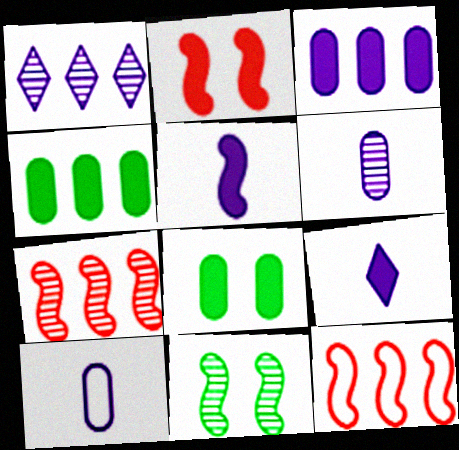[[1, 4, 12], 
[2, 4, 9], 
[5, 11, 12]]